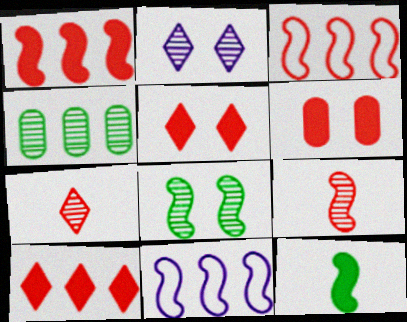[[2, 4, 9], 
[3, 6, 7], 
[4, 10, 11]]